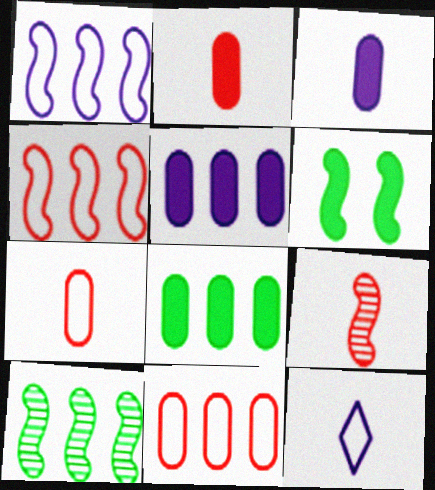[[1, 6, 9]]